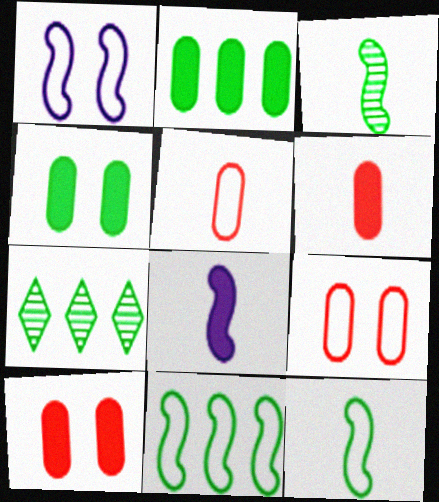[[1, 6, 7], 
[2, 7, 11], 
[4, 7, 12], 
[7, 8, 9]]